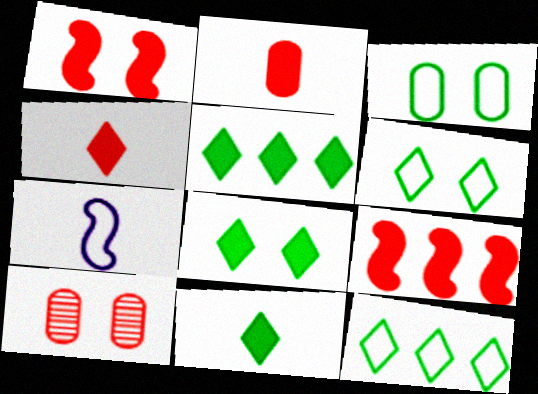[[5, 7, 10], 
[5, 8, 11]]